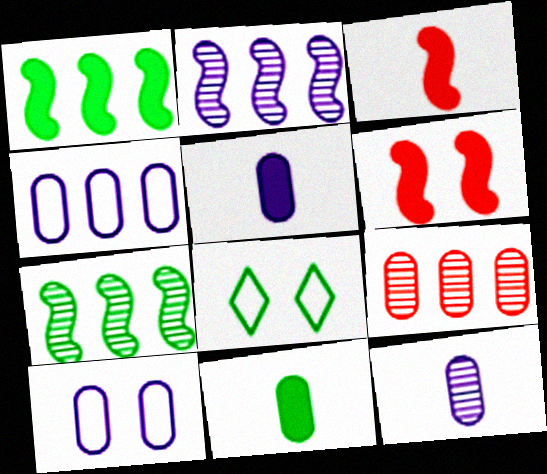[[7, 8, 11], 
[9, 10, 11]]